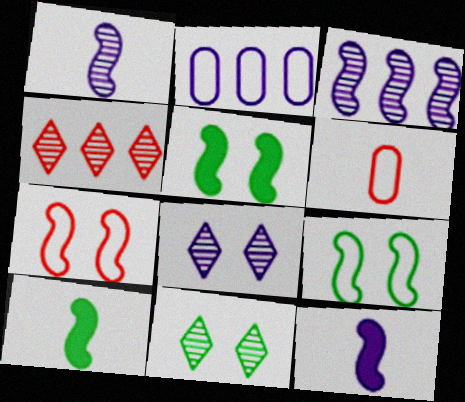[[2, 8, 12], 
[3, 7, 10]]